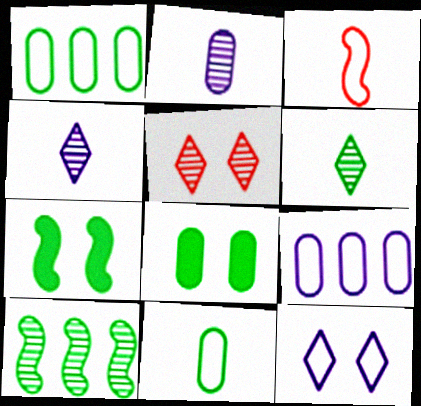[[1, 3, 12], 
[1, 6, 7], 
[2, 5, 10]]